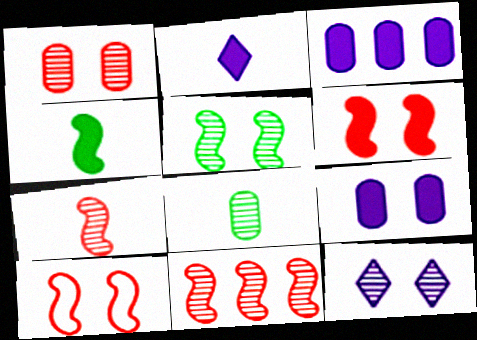[[1, 5, 12], 
[8, 11, 12]]